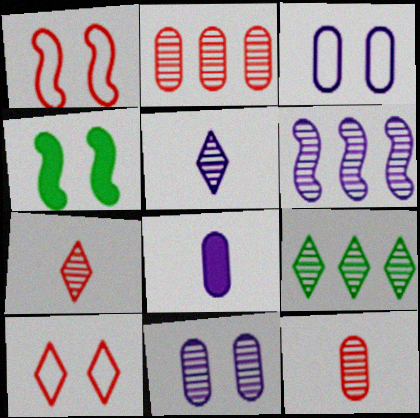[[1, 8, 9], 
[2, 6, 9], 
[4, 10, 11], 
[5, 6, 11]]